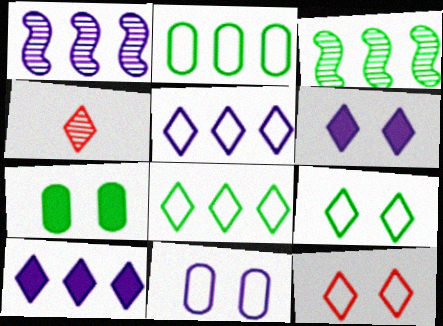[[4, 6, 8], 
[4, 9, 10]]